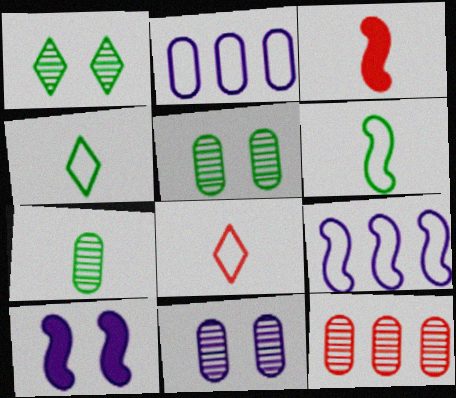[[1, 2, 3], 
[4, 10, 12], 
[7, 11, 12]]